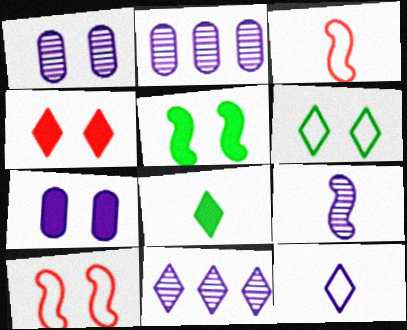[[1, 9, 11], 
[2, 8, 10], 
[4, 5, 7]]